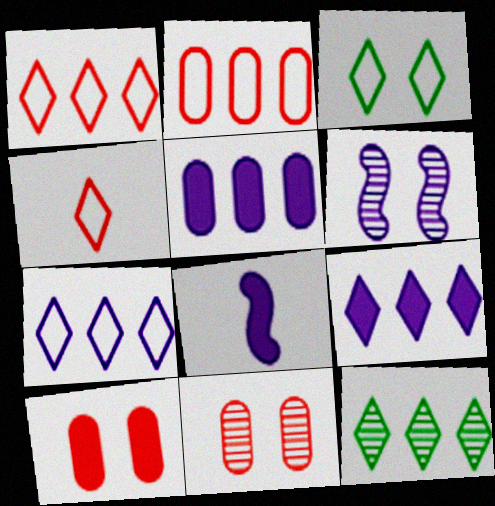[[1, 9, 12], 
[3, 4, 7], 
[3, 6, 10]]